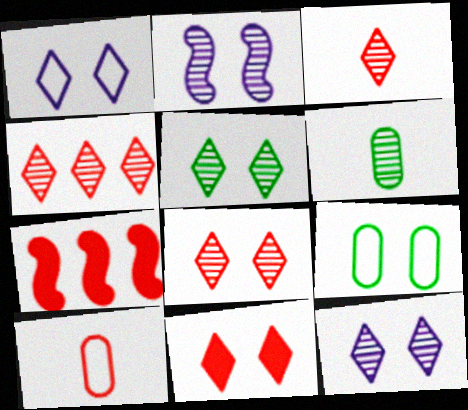[[1, 5, 11], 
[1, 6, 7], 
[2, 4, 6], 
[2, 9, 11], 
[3, 4, 8], 
[5, 8, 12], 
[7, 8, 10]]